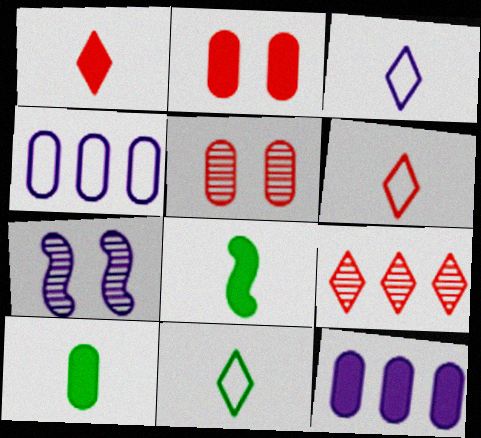[[2, 10, 12], 
[3, 6, 11], 
[3, 7, 12], 
[4, 5, 10]]